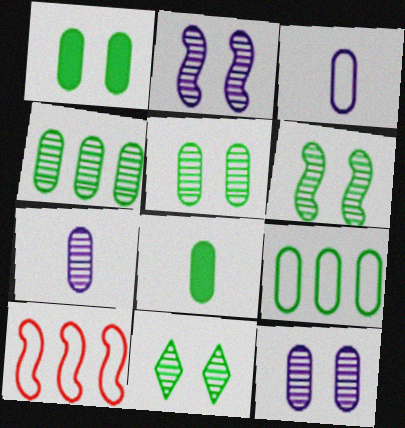[[5, 6, 11], 
[5, 8, 9]]